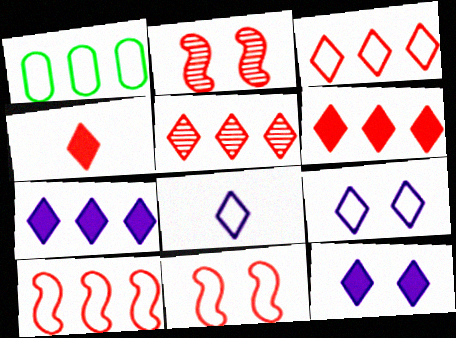[[1, 8, 11], 
[3, 5, 6]]